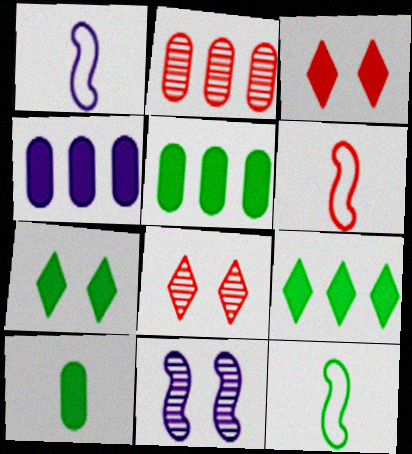[[1, 2, 7], 
[1, 5, 8], 
[1, 6, 12], 
[2, 3, 6], 
[4, 8, 12]]